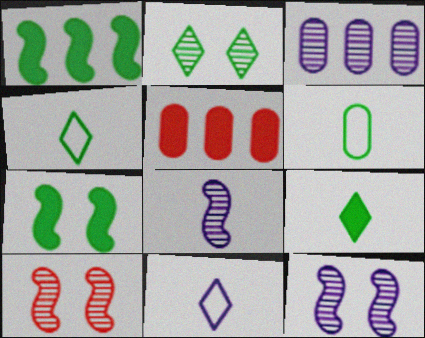[[1, 2, 6], 
[4, 5, 12]]